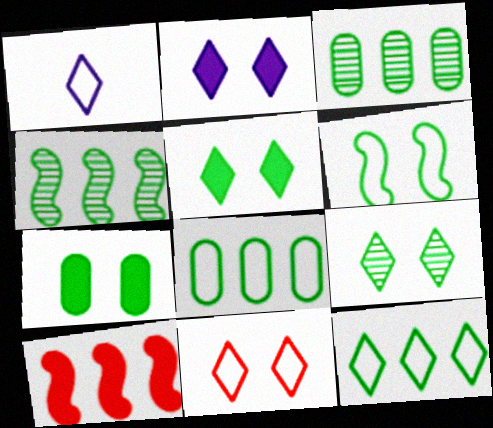[[1, 11, 12], 
[2, 9, 11], 
[6, 7, 9]]